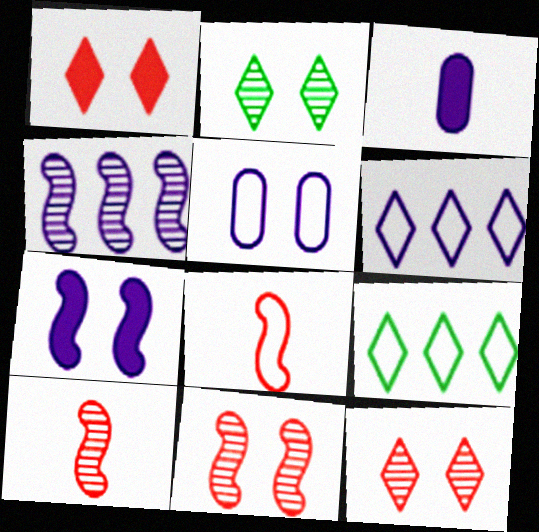[[3, 9, 11], 
[5, 8, 9]]